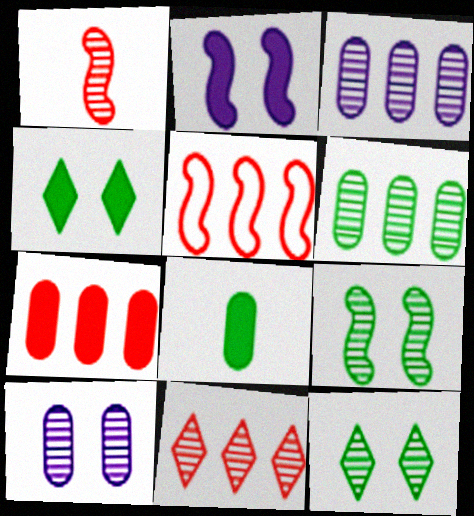[[1, 3, 12], 
[5, 7, 11]]